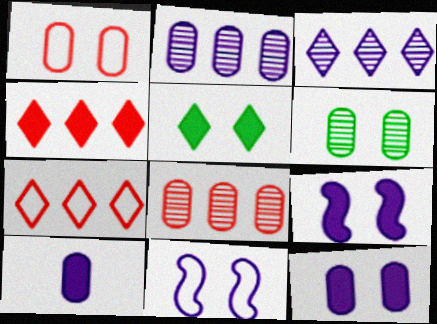[[1, 6, 12], 
[3, 10, 11]]